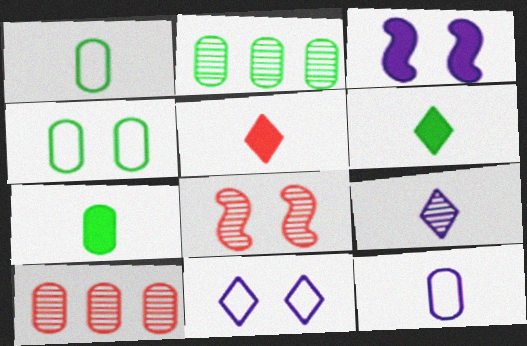[[2, 4, 7], 
[2, 8, 9]]